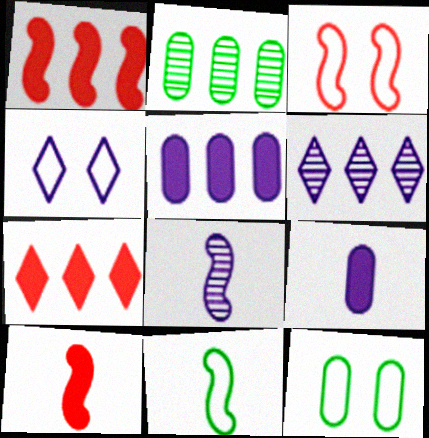[[2, 4, 10], 
[3, 4, 12], 
[4, 5, 8], 
[6, 10, 12], 
[7, 8, 12], 
[8, 10, 11]]